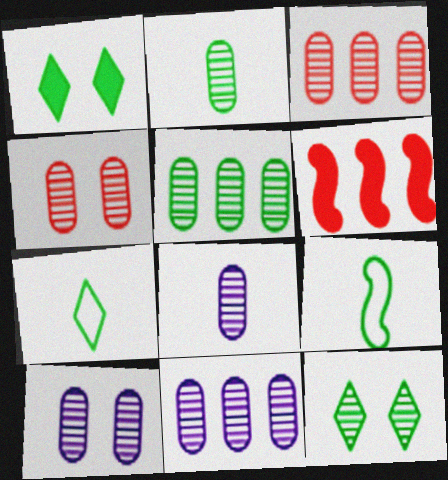[[1, 5, 9], 
[2, 3, 10], 
[2, 4, 11], 
[3, 5, 11], 
[4, 5, 8], 
[6, 7, 10], 
[8, 10, 11]]